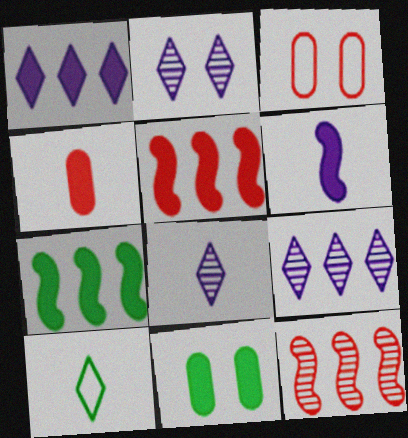[[2, 8, 9], 
[3, 7, 8]]